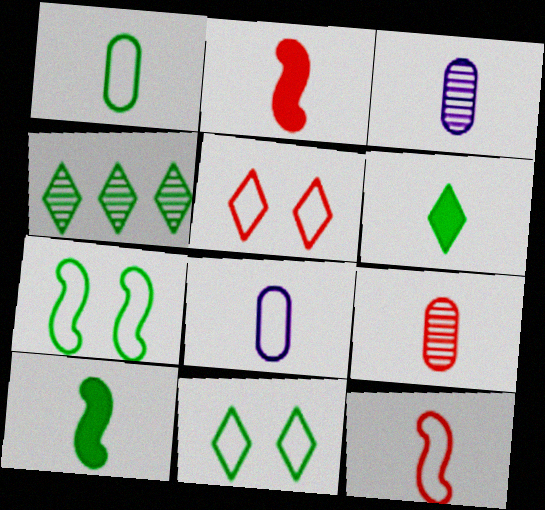[[3, 6, 12], 
[4, 6, 11]]